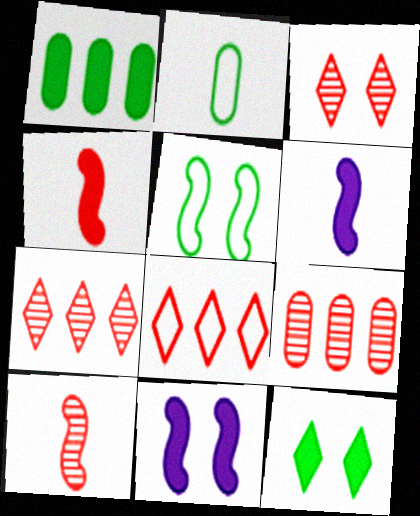[[2, 7, 11], 
[3, 9, 10]]